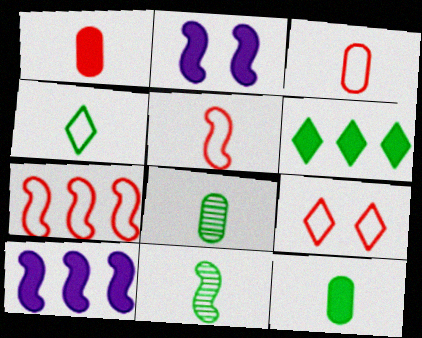[[1, 2, 6], 
[2, 7, 11], 
[3, 7, 9], 
[4, 11, 12], 
[8, 9, 10]]